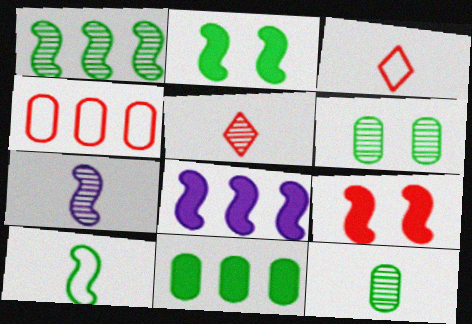[[1, 2, 10], 
[3, 6, 8], 
[4, 5, 9], 
[5, 7, 12]]